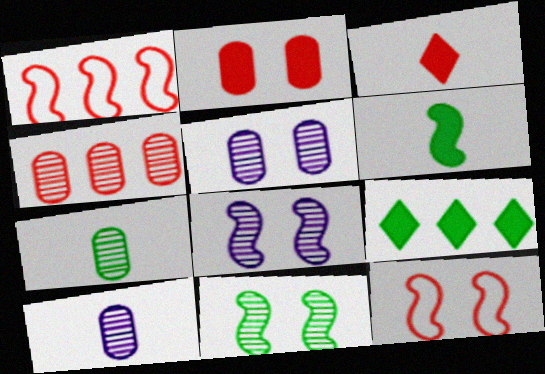[[1, 6, 8], 
[3, 4, 12], 
[4, 5, 7], 
[9, 10, 12]]